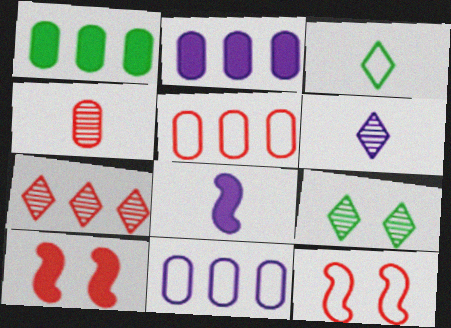[[1, 6, 12], 
[3, 4, 8], 
[3, 11, 12], 
[5, 8, 9], 
[6, 7, 9]]